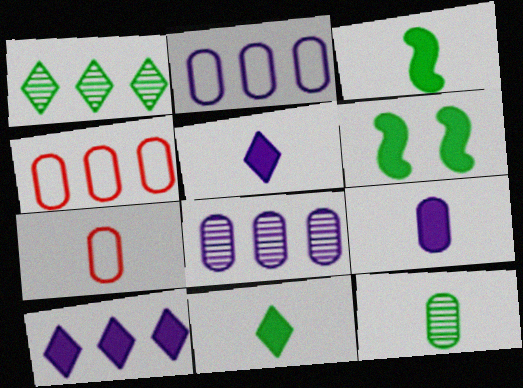[[7, 9, 12]]